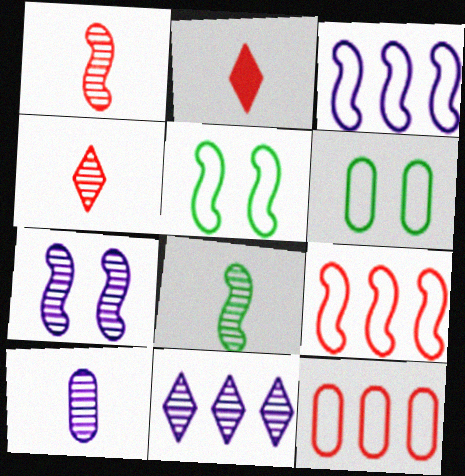[[4, 8, 10], 
[7, 10, 11]]